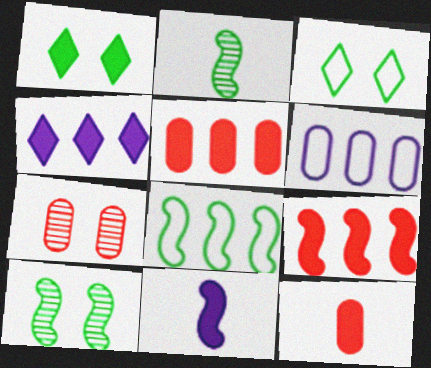[[1, 5, 11]]